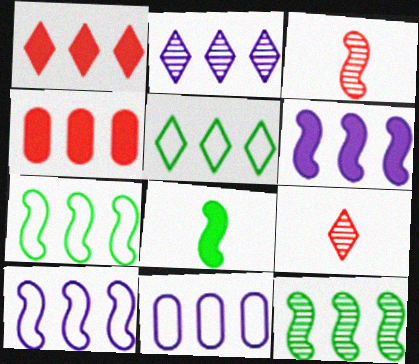[[1, 2, 5], 
[1, 11, 12], 
[2, 4, 7], 
[2, 6, 11]]